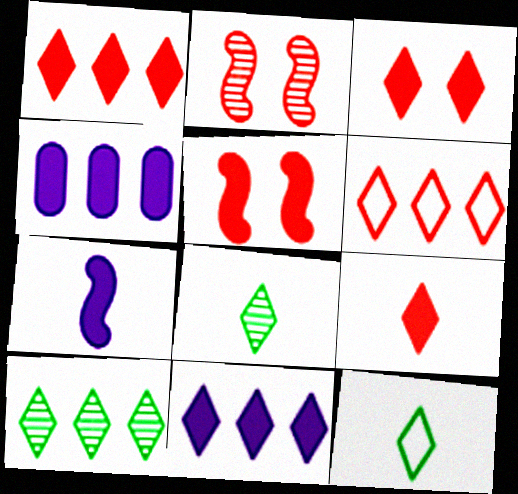[[1, 3, 9], 
[2, 4, 12], 
[6, 10, 11]]